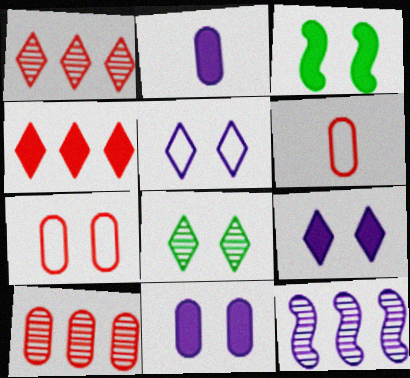[[2, 3, 4], 
[2, 5, 12]]